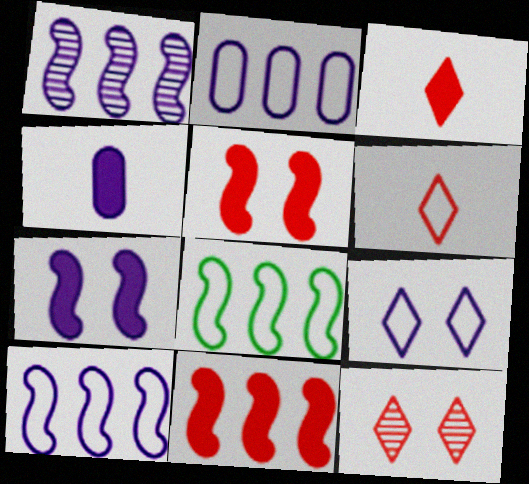[[1, 4, 9], 
[1, 8, 11], 
[4, 8, 12]]